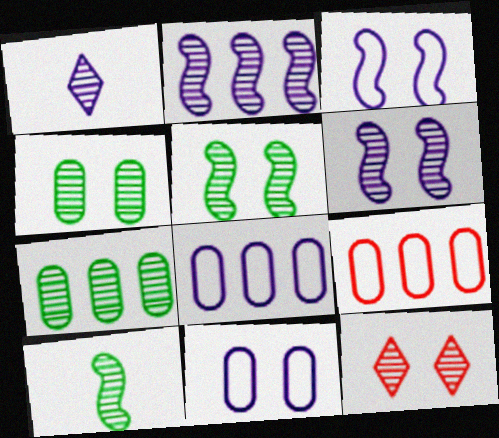[[4, 6, 12]]